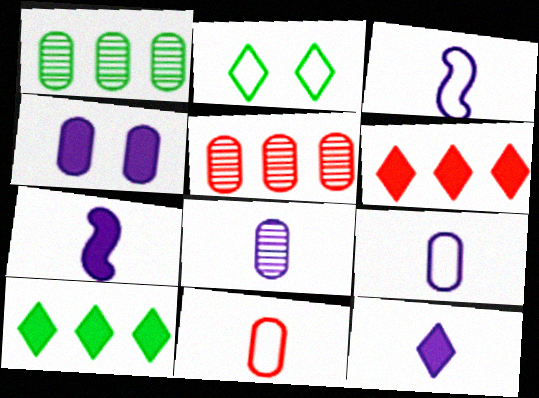[[1, 4, 11], 
[2, 5, 7], 
[3, 8, 12]]